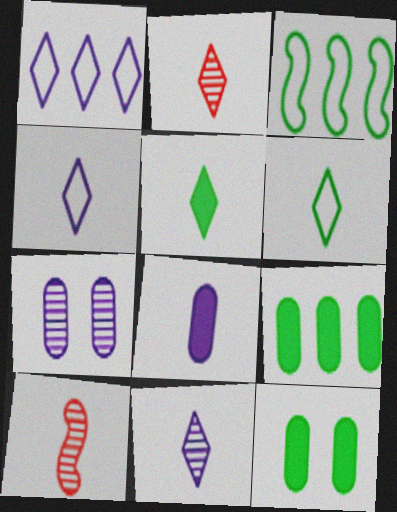[[1, 10, 12], 
[2, 4, 5], 
[6, 8, 10]]